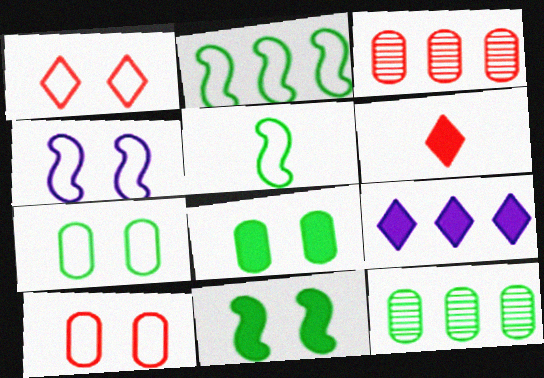[[1, 4, 7], 
[2, 3, 9], 
[4, 6, 12]]